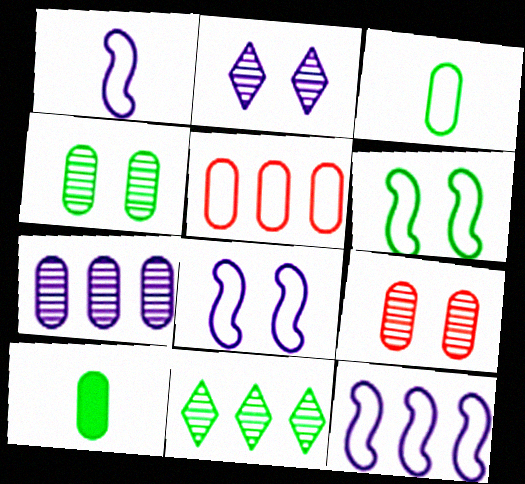[[1, 8, 12], 
[6, 10, 11]]